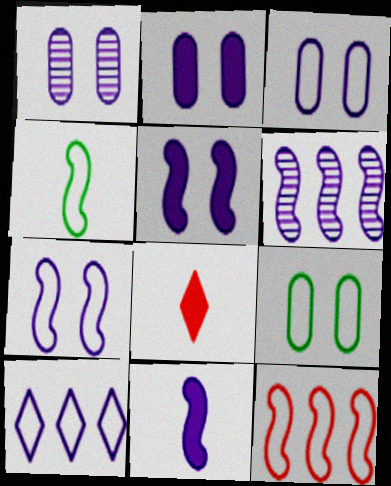[[1, 2, 3], 
[1, 10, 11], 
[4, 7, 12], 
[6, 7, 11], 
[6, 8, 9]]